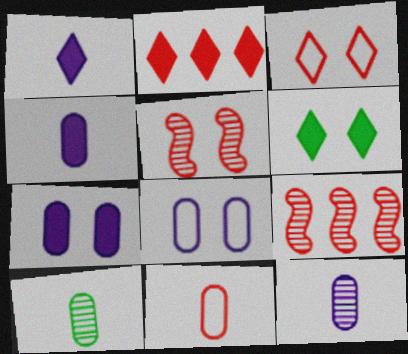[[1, 2, 6], 
[2, 5, 11], 
[4, 10, 11], 
[5, 6, 8]]